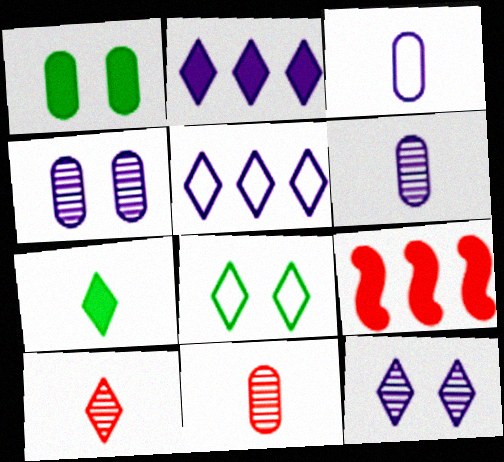[[2, 8, 10], 
[6, 8, 9]]